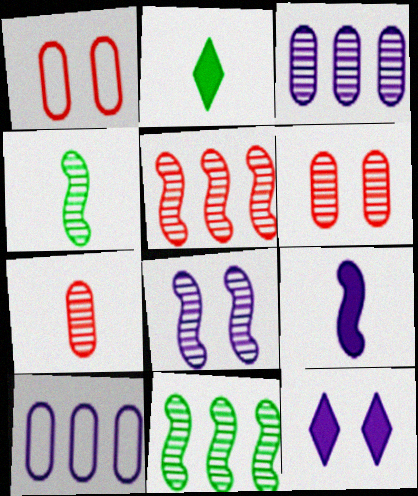[[4, 5, 8]]